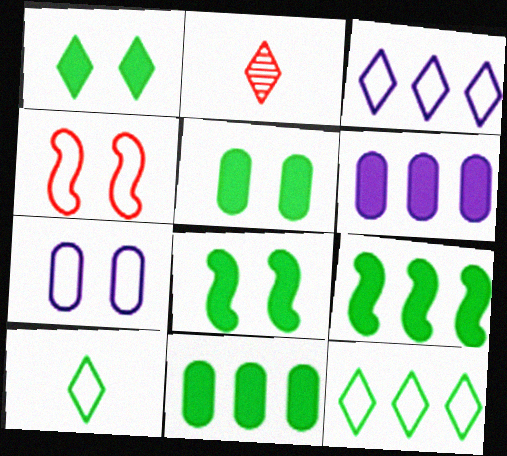[[1, 2, 3], 
[1, 5, 8], 
[2, 7, 9]]